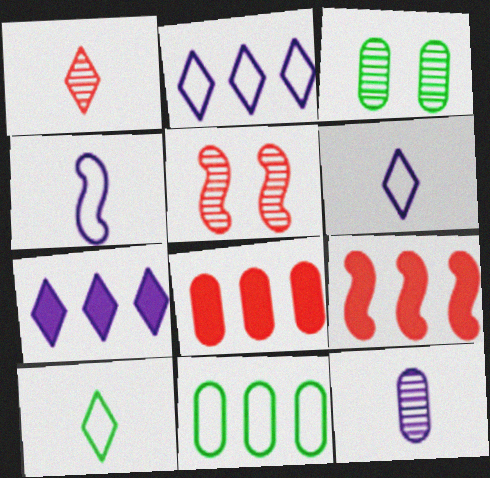[[3, 6, 9]]